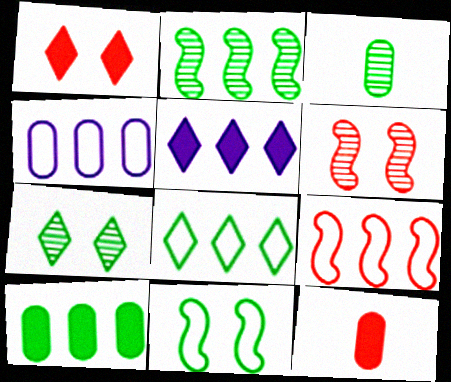[[2, 3, 7], 
[2, 8, 10], 
[4, 8, 9]]